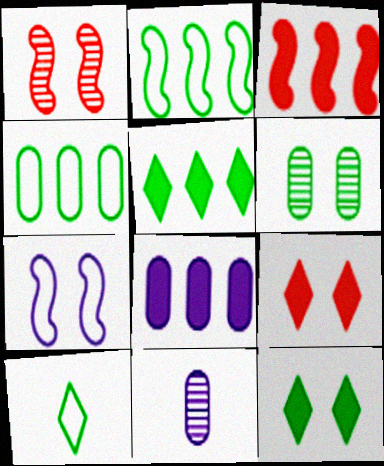[[1, 8, 10], 
[2, 9, 11], 
[3, 5, 8], 
[6, 7, 9]]